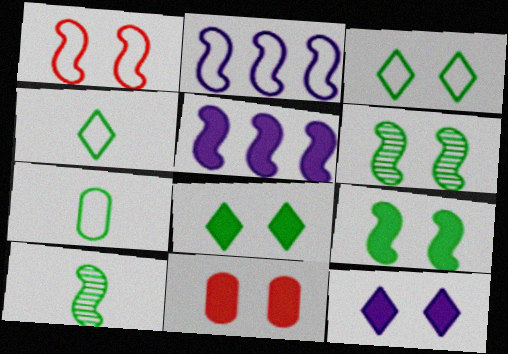[[1, 5, 10], 
[9, 11, 12]]